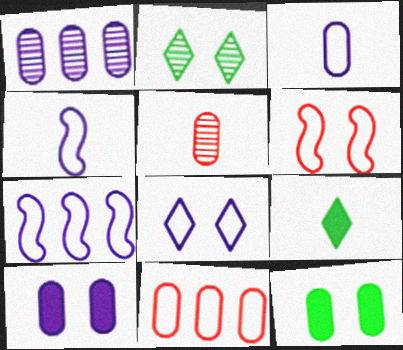[[1, 3, 10], 
[1, 6, 9], 
[2, 6, 10], 
[3, 7, 8], 
[4, 5, 9]]